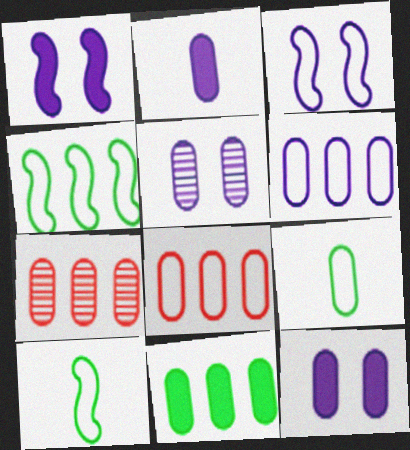[[2, 5, 6], 
[6, 7, 11], 
[7, 9, 12]]